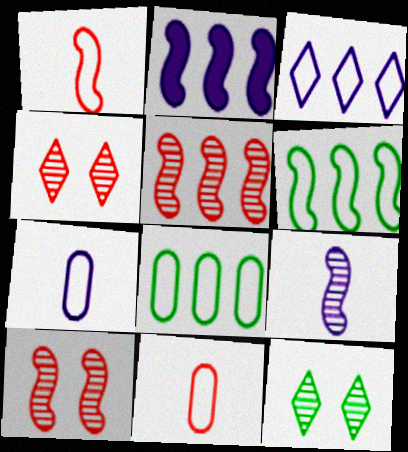[[2, 5, 6], 
[2, 11, 12]]